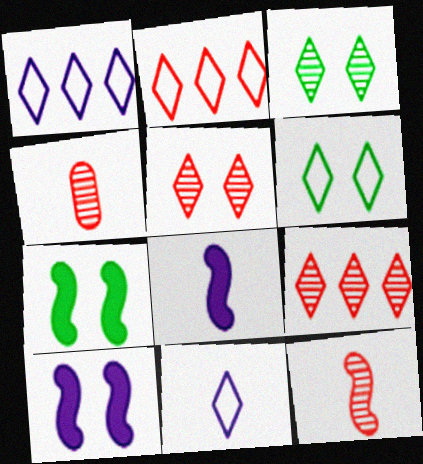[[1, 4, 7], 
[2, 6, 11]]